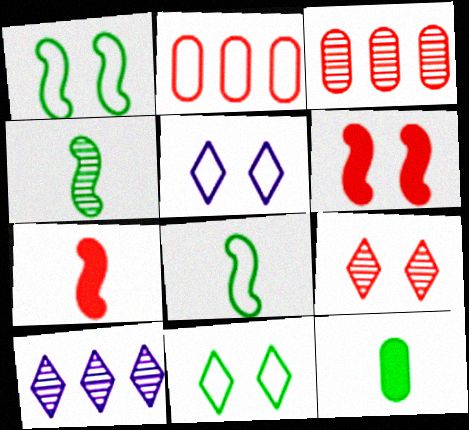[[2, 5, 8], 
[2, 7, 9]]